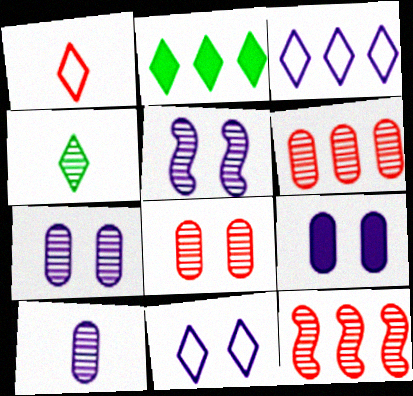[[4, 5, 6], 
[4, 7, 12], 
[5, 9, 11]]